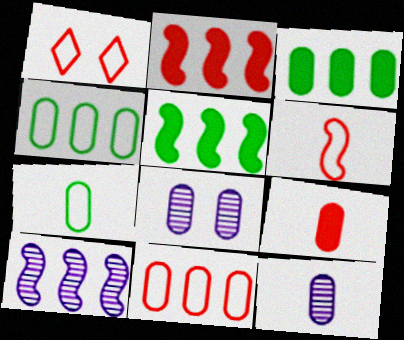[[1, 5, 12], 
[1, 6, 11], 
[4, 8, 9], 
[7, 9, 12]]